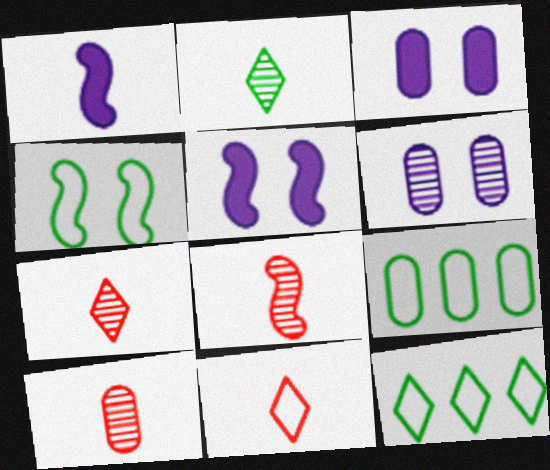[[3, 8, 12], 
[3, 9, 10], 
[5, 7, 9], 
[5, 10, 12], 
[7, 8, 10]]